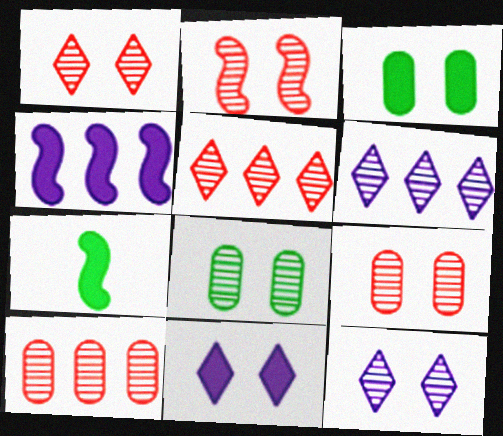[[1, 2, 9], 
[2, 8, 12]]